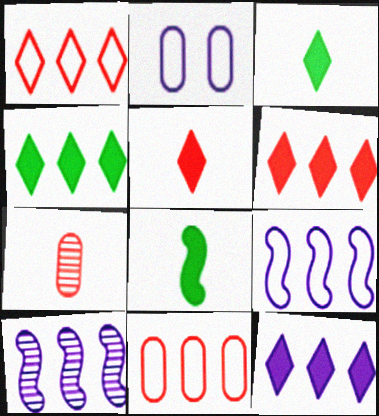[[4, 6, 12], 
[4, 10, 11]]